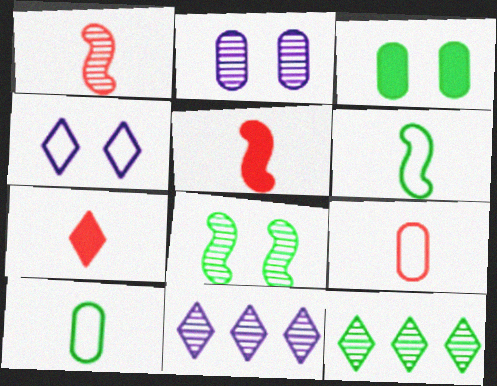[[1, 2, 12], 
[1, 7, 9], 
[3, 6, 12], 
[4, 7, 12]]